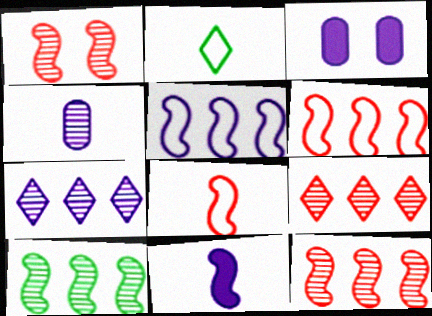[[2, 3, 12]]